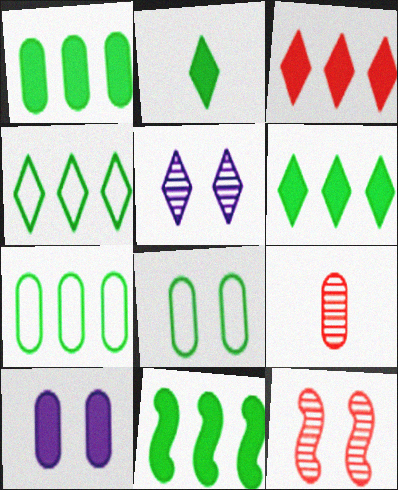[[1, 6, 11], 
[7, 9, 10]]